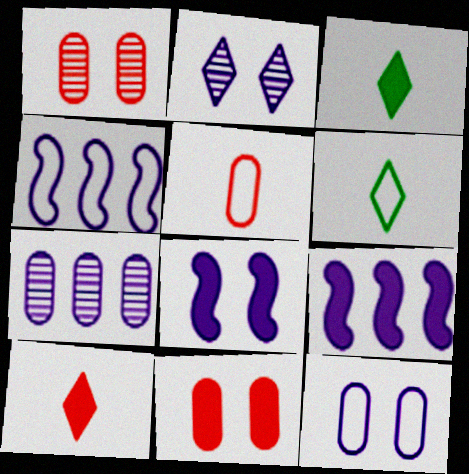[[1, 3, 4], 
[1, 6, 9], 
[2, 8, 12], 
[3, 9, 11]]